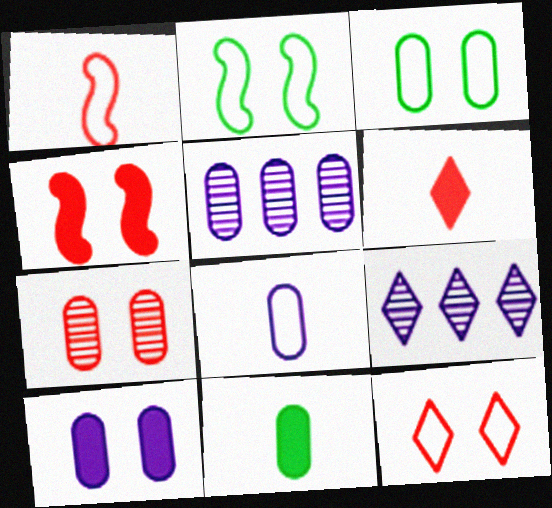[[2, 5, 6], 
[3, 7, 10], 
[4, 7, 12], 
[5, 8, 10]]